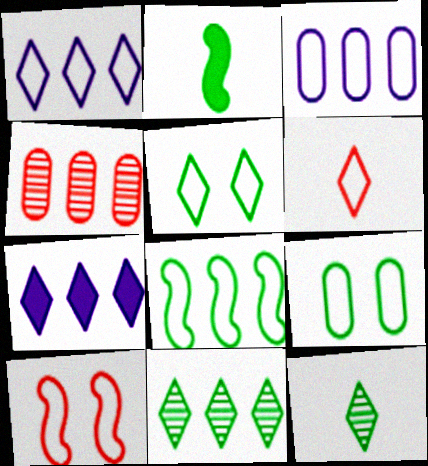[[1, 5, 6], 
[2, 9, 11], 
[4, 7, 8]]